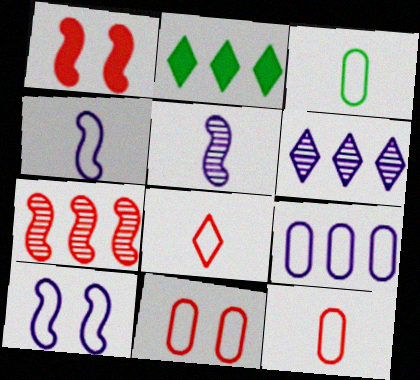[[1, 3, 6], 
[2, 5, 11], 
[2, 7, 9], 
[3, 4, 8], 
[3, 9, 11]]